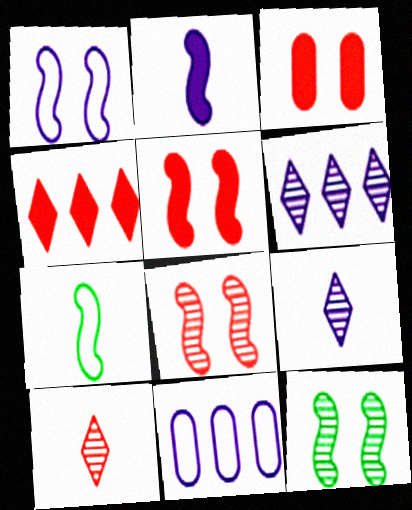[[1, 5, 12], 
[3, 6, 7]]